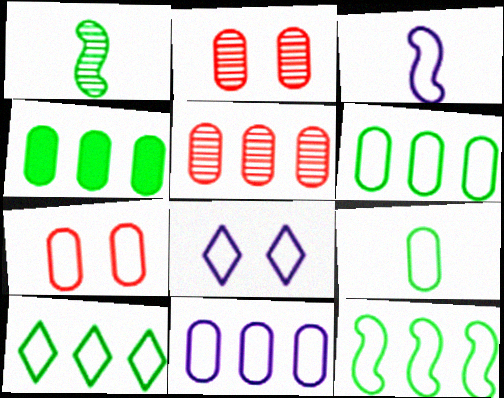[[3, 7, 10], 
[3, 8, 11], 
[4, 5, 11], 
[6, 10, 12], 
[7, 9, 11]]